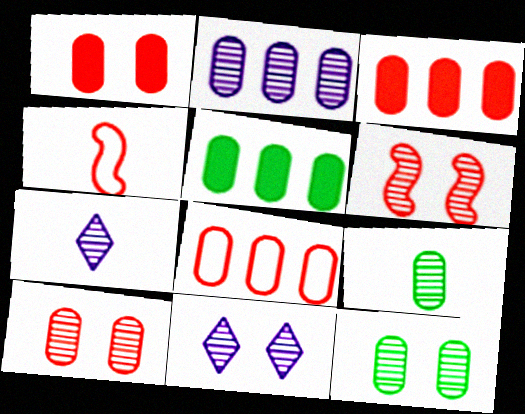[[2, 5, 8], 
[2, 9, 10], 
[4, 5, 11], 
[6, 11, 12]]